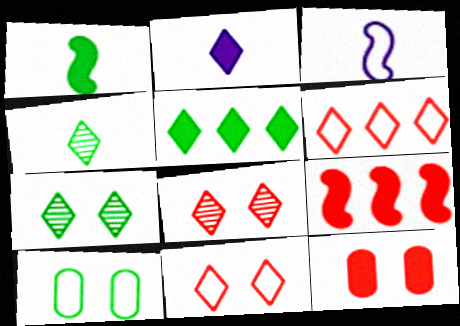[[2, 6, 7], 
[3, 6, 10]]